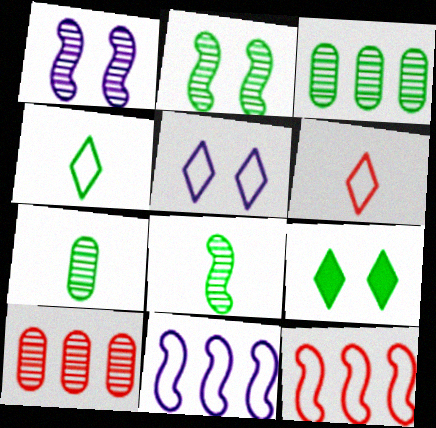[]